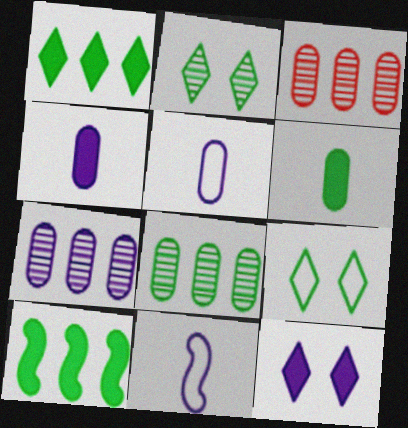[[3, 7, 8], 
[7, 11, 12]]